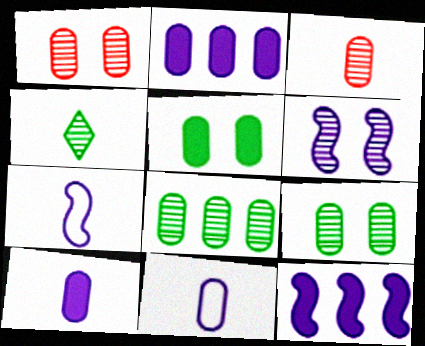[[6, 7, 12]]